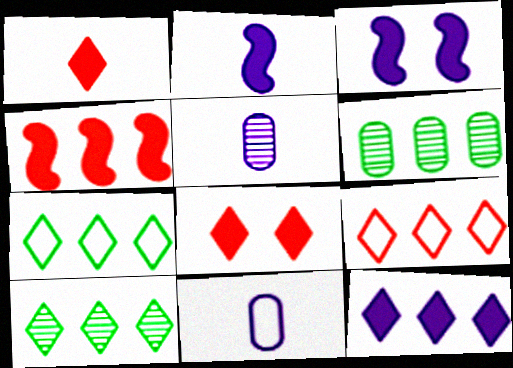[[9, 10, 12]]